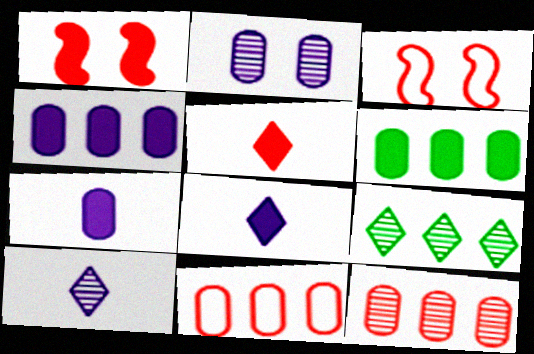[[1, 6, 8], 
[3, 5, 12], 
[3, 6, 10], 
[3, 7, 9]]